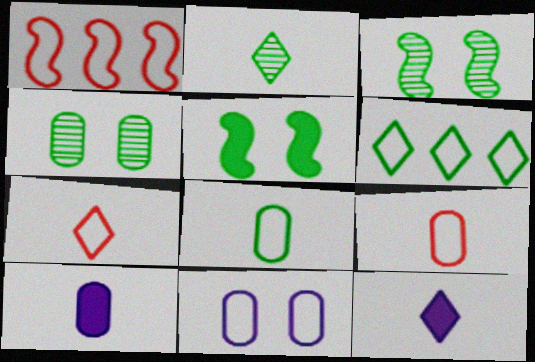[[1, 4, 12], 
[2, 7, 12]]